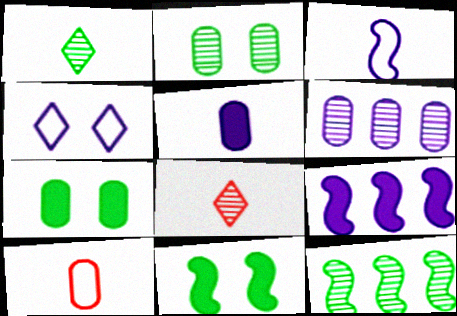[[1, 2, 12], 
[6, 7, 10]]